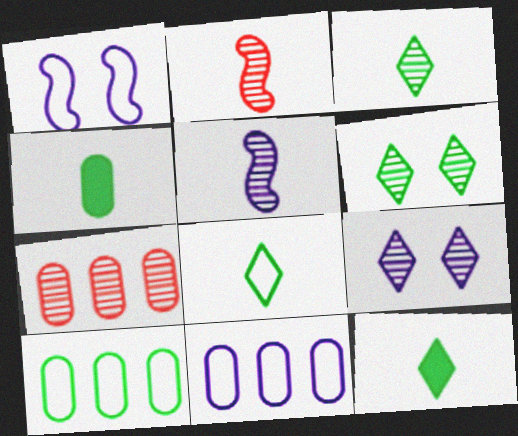[[1, 7, 12], 
[3, 8, 12], 
[5, 6, 7]]